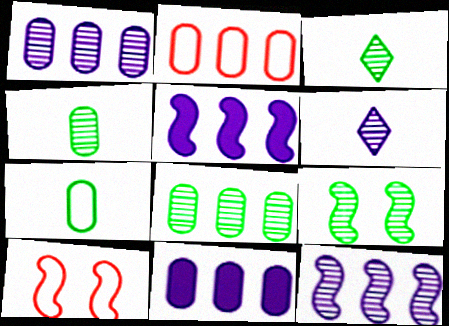[[2, 8, 11], 
[3, 8, 9], 
[3, 10, 11]]